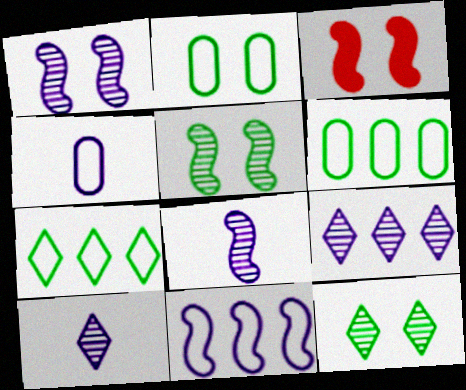[[3, 6, 10]]